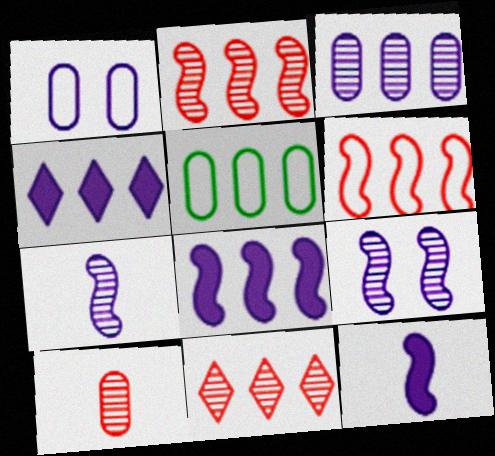[[1, 4, 7], 
[2, 4, 5], 
[5, 8, 11]]